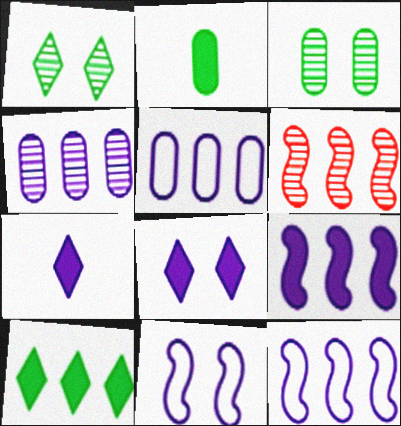[[4, 7, 11], 
[5, 6, 10]]